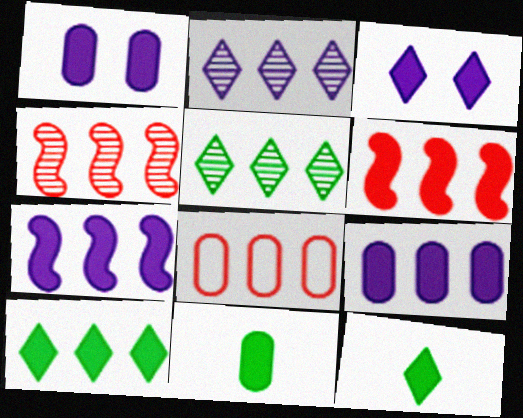[[1, 6, 12], 
[3, 6, 11], 
[5, 7, 8], 
[6, 9, 10]]